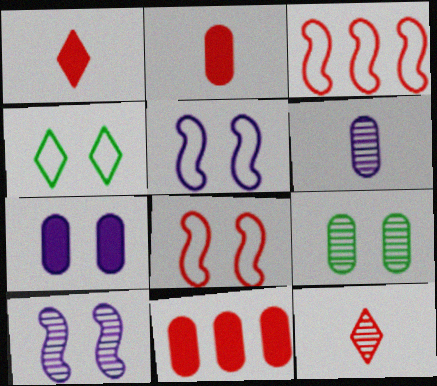[[8, 11, 12]]